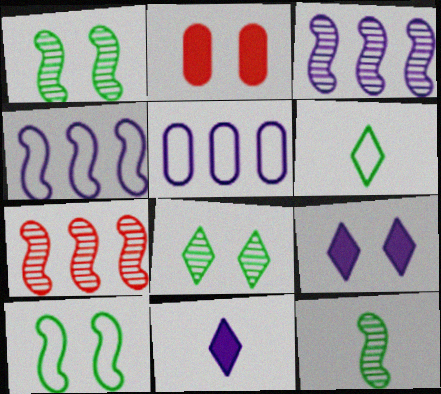[[2, 3, 6]]